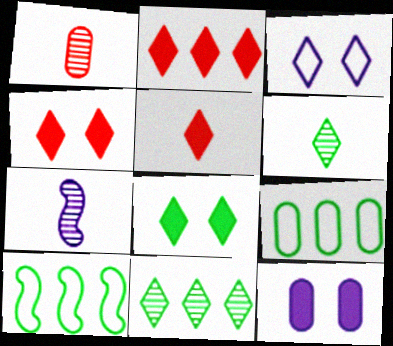[[1, 6, 7], 
[1, 9, 12], 
[2, 3, 6], 
[2, 4, 5], 
[3, 5, 11], 
[4, 7, 9]]